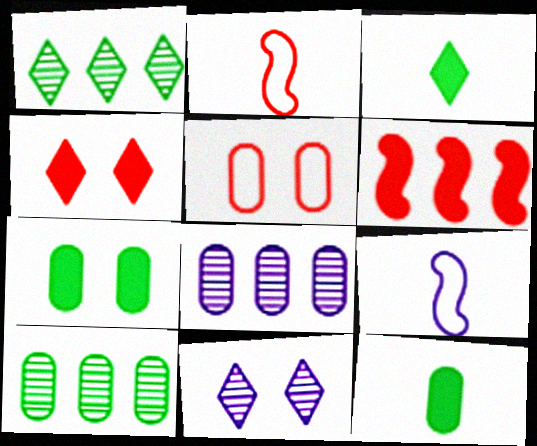[[4, 9, 10], 
[5, 8, 12]]